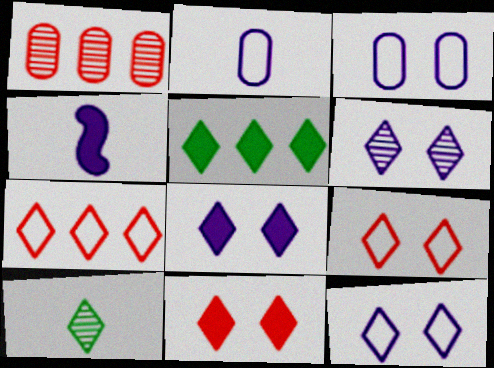[[6, 8, 12], 
[7, 8, 10]]